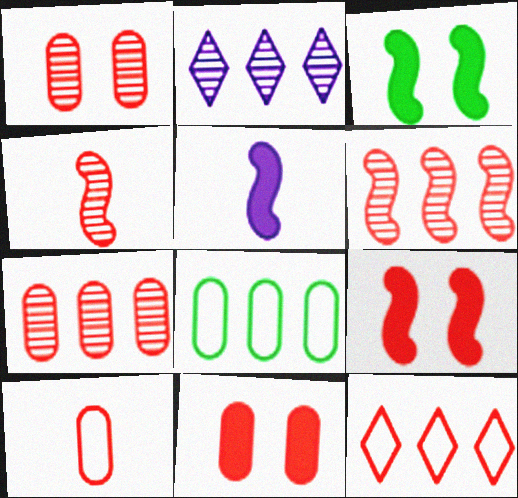[[2, 3, 10], 
[4, 11, 12], 
[7, 10, 11]]